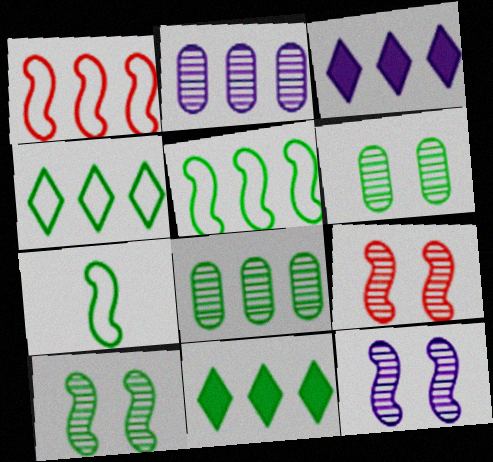[[1, 2, 11], 
[1, 3, 8], 
[5, 8, 11], 
[6, 7, 11], 
[9, 10, 12]]